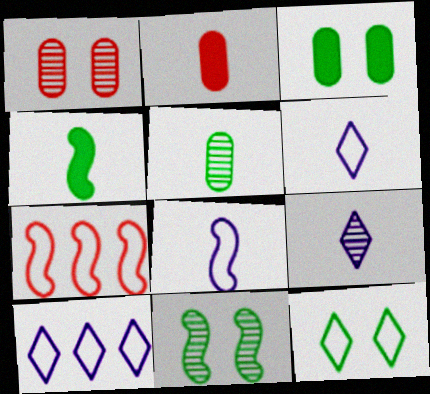[[1, 4, 10], 
[2, 10, 11], 
[3, 7, 9], 
[3, 11, 12]]